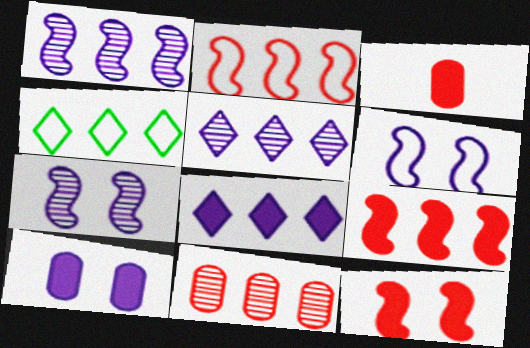[[3, 4, 7]]